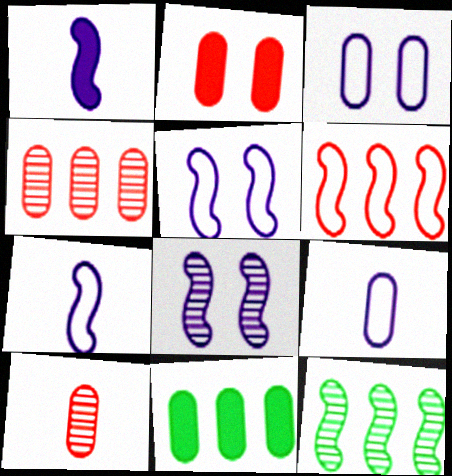[[3, 10, 11]]